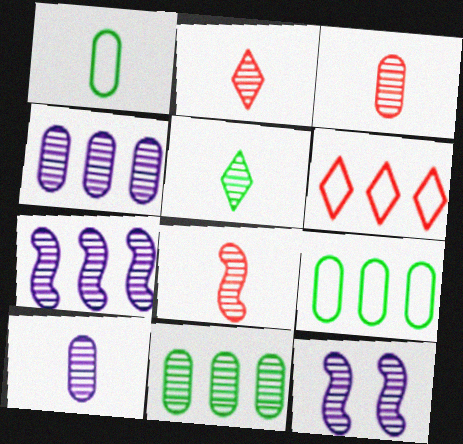[[2, 3, 8], 
[2, 11, 12], 
[5, 8, 10]]